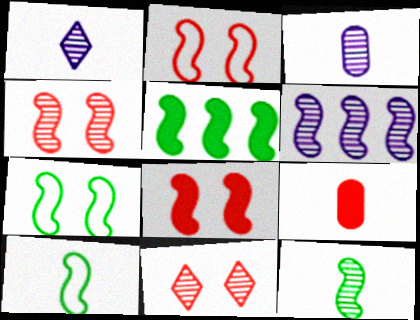[[1, 9, 10], 
[2, 4, 8], 
[4, 6, 12], 
[5, 7, 12], 
[6, 8, 10]]